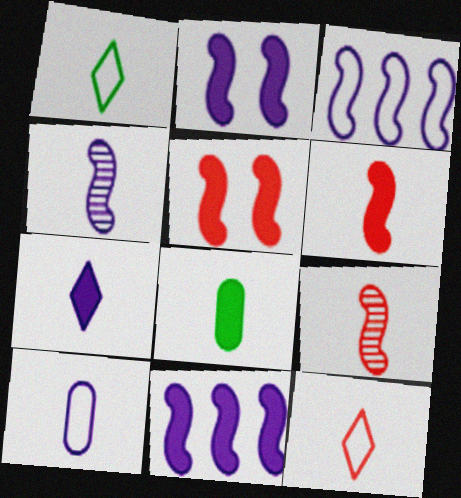[[2, 3, 4], 
[4, 7, 10], 
[4, 8, 12], 
[6, 7, 8]]